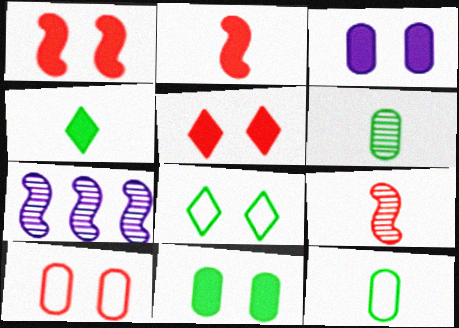[[4, 7, 10], 
[5, 7, 12]]